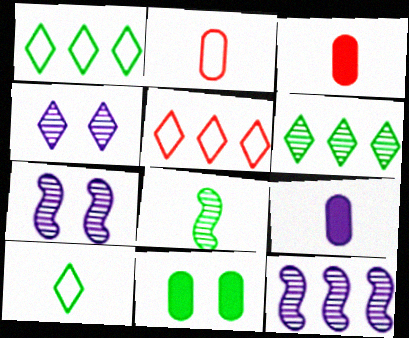[[1, 3, 7], 
[1, 8, 11]]